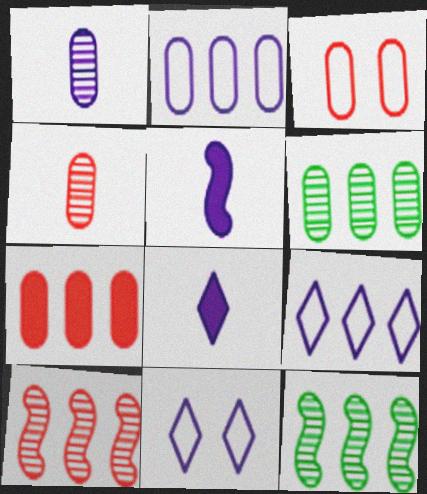[[2, 6, 7], 
[3, 4, 7], 
[3, 8, 12], 
[7, 9, 12]]